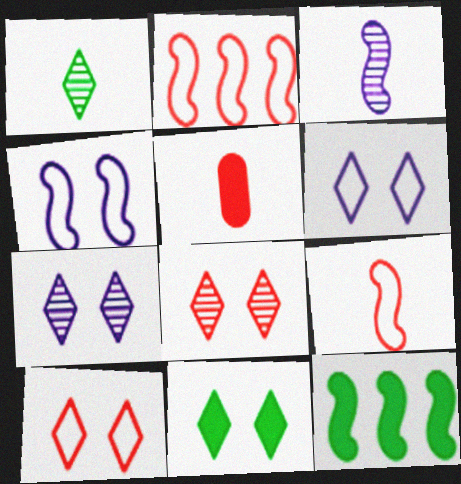[[2, 5, 8], 
[6, 8, 11], 
[7, 10, 11]]